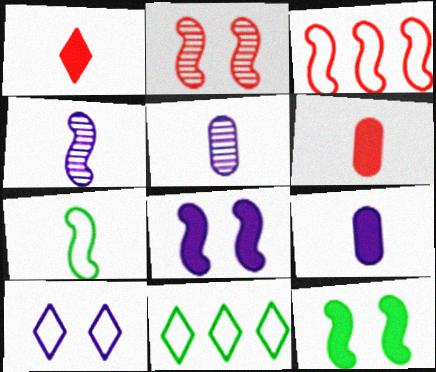[[1, 5, 7], 
[2, 9, 11], 
[3, 4, 12]]